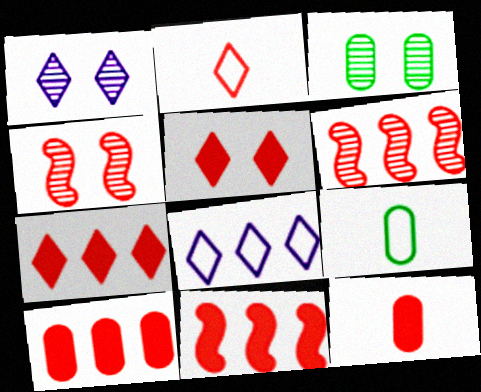[[1, 3, 4], 
[1, 9, 11], 
[2, 4, 10], 
[5, 11, 12], 
[7, 10, 11]]